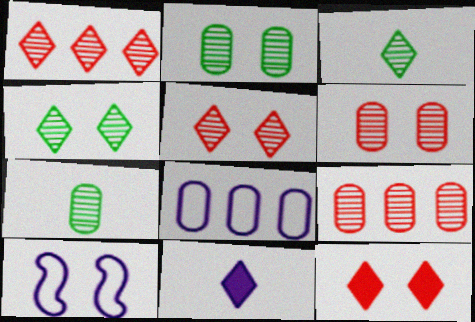[[2, 10, 12]]